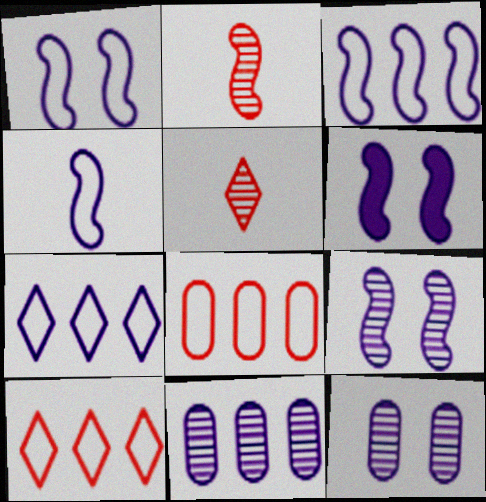[[1, 3, 4], 
[1, 6, 9]]